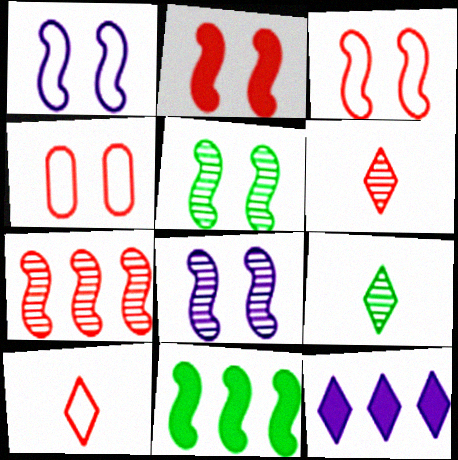[[1, 2, 5]]